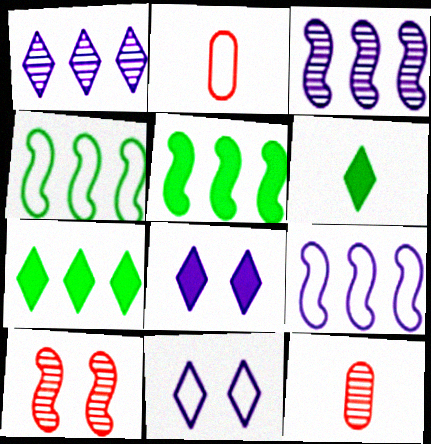[[2, 4, 11], 
[4, 8, 12], 
[5, 11, 12]]